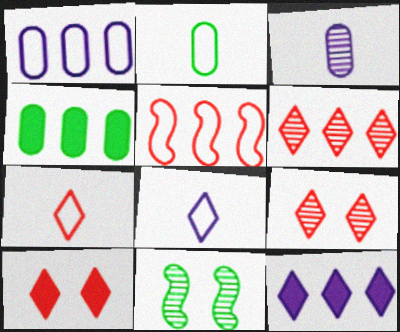[[3, 6, 11], 
[6, 7, 10]]